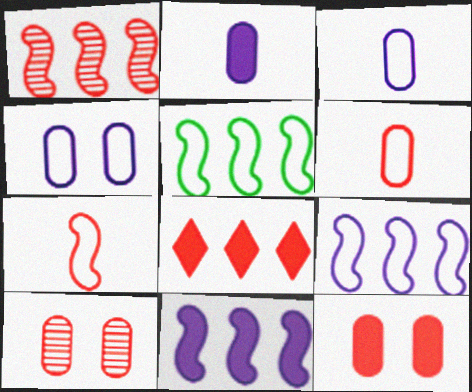[[1, 5, 11], 
[7, 8, 10]]